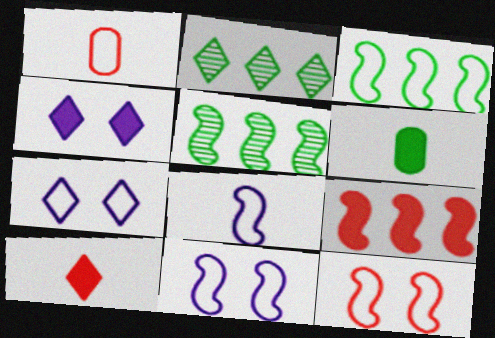[[1, 3, 7], 
[1, 4, 5], 
[2, 7, 10], 
[3, 8, 12], 
[4, 6, 9]]